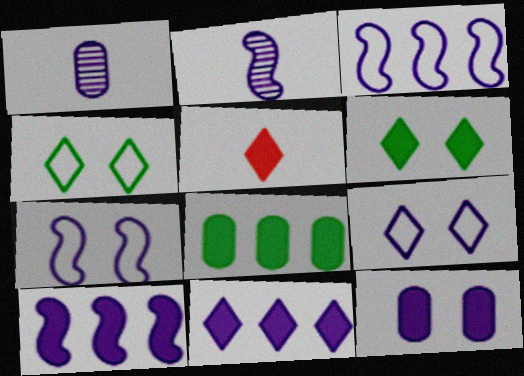[[1, 7, 11], 
[1, 9, 10], 
[2, 7, 10], 
[5, 6, 11]]